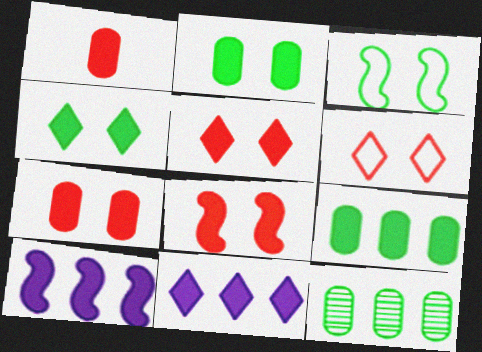[[1, 4, 10], 
[5, 7, 8]]